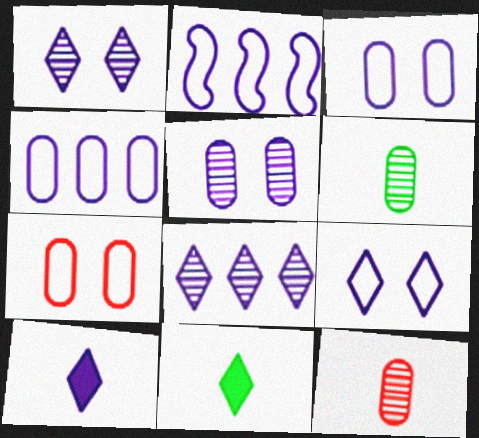[[2, 5, 10], 
[8, 9, 10]]